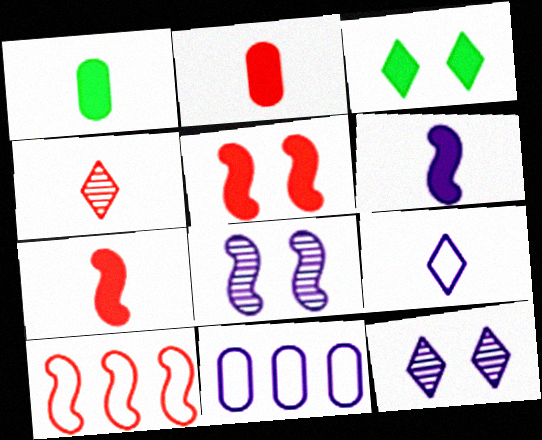[[1, 10, 12], 
[6, 11, 12]]